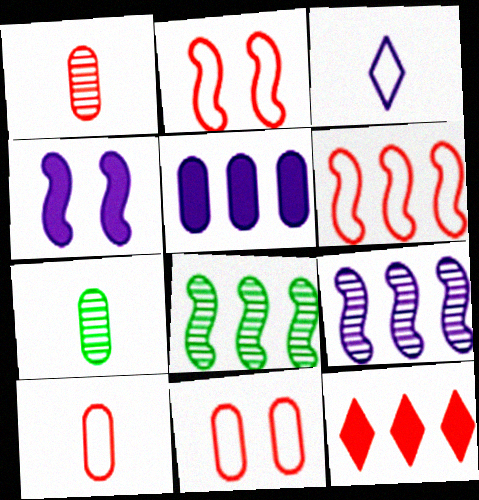[[1, 2, 12], 
[5, 7, 11]]